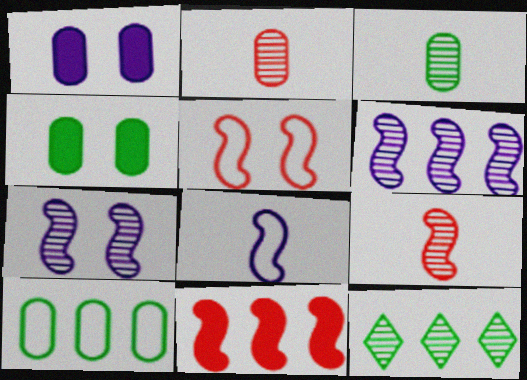[[1, 2, 10], 
[2, 7, 12], 
[3, 4, 10], 
[5, 9, 11]]